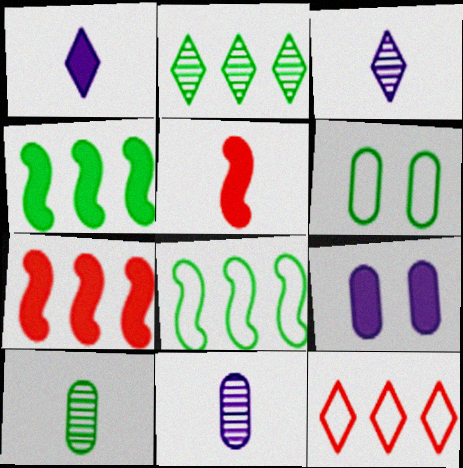[[3, 6, 7]]